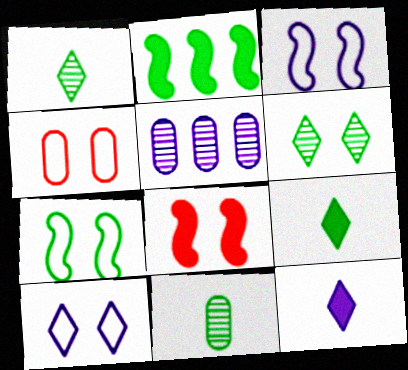[[3, 5, 12], 
[4, 7, 10]]